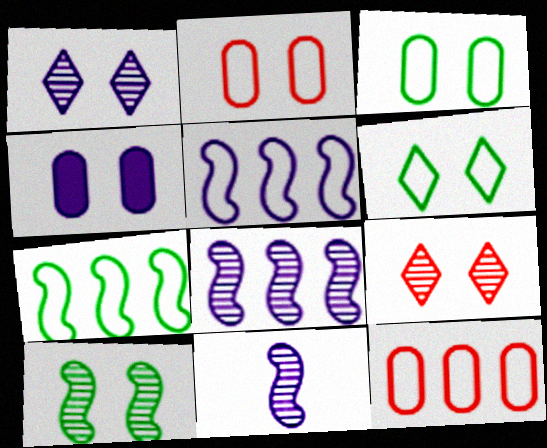[]